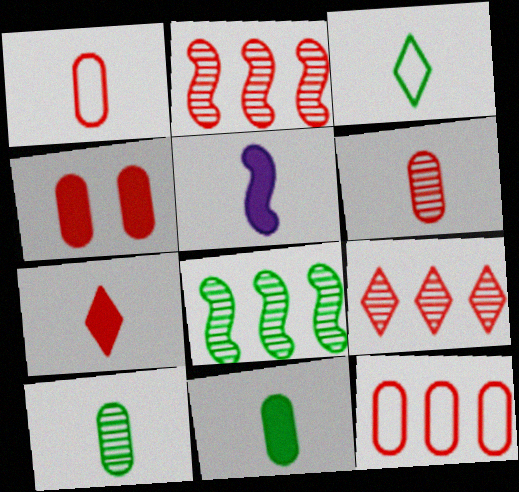[[3, 5, 6], 
[4, 6, 12], 
[5, 7, 11]]